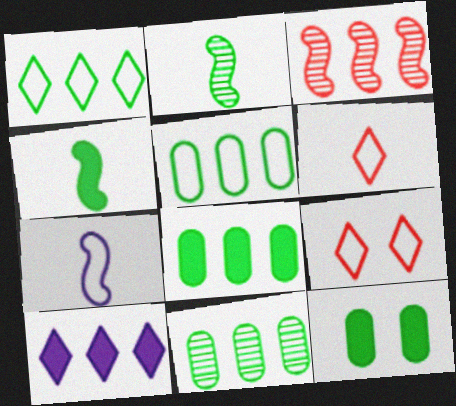[[1, 2, 12], 
[3, 5, 10], 
[5, 7, 9], 
[5, 8, 11]]